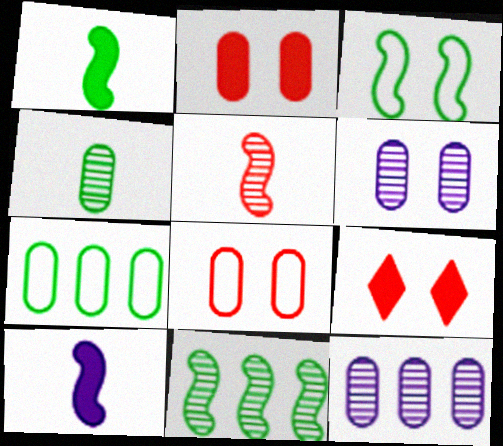[[1, 3, 11], 
[3, 6, 9]]